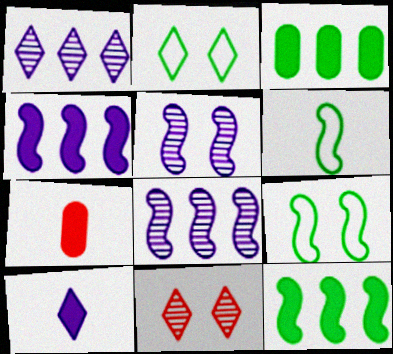[[1, 7, 9], 
[2, 7, 8]]